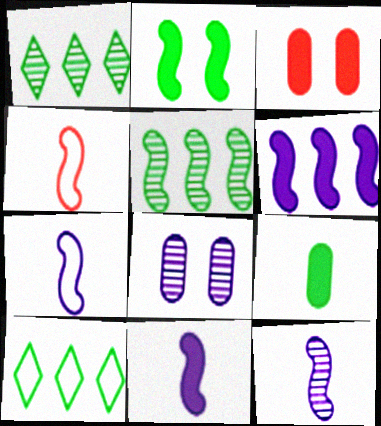[[1, 3, 7], 
[3, 10, 12], 
[7, 11, 12]]